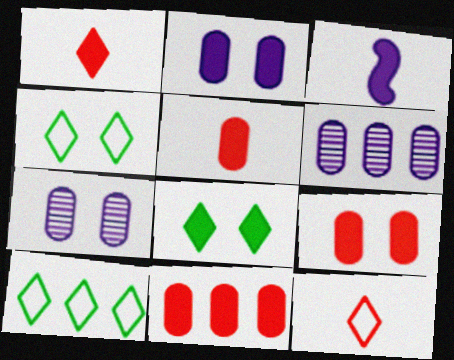[[3, 8, 11], 
[5, 9, 11]]